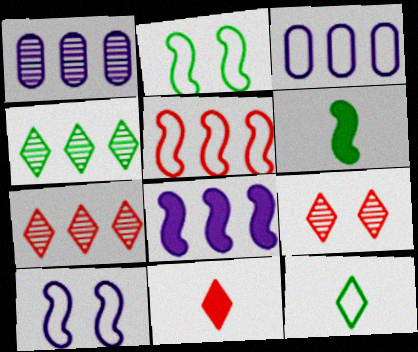[[1, 2, 11], 
[3, 6, 9]]